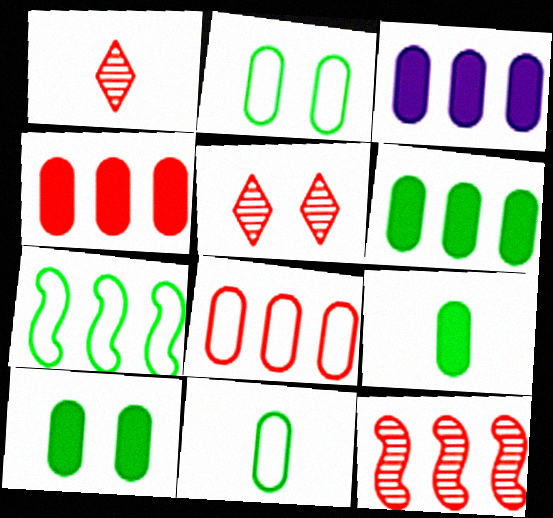[[3, 4, 6], 
[6, 9, 10]]